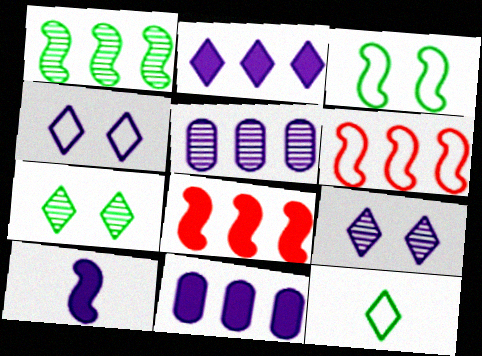[[4, 5, 10]]